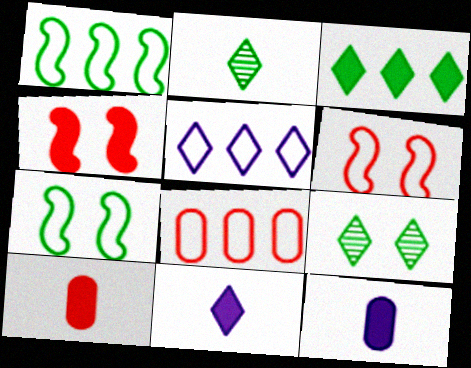[[1, 5, 8], 
[3, 4, 12]]